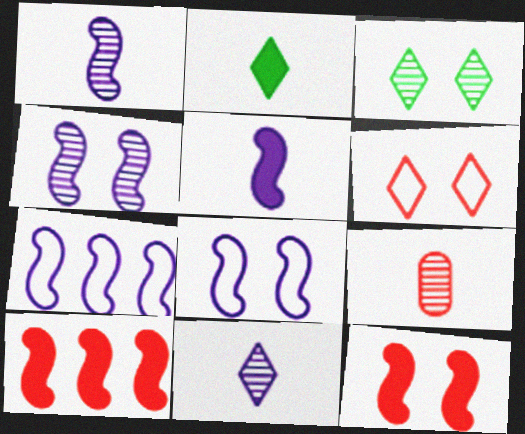[[4, 5, 7], 
[6, 9, 10]]